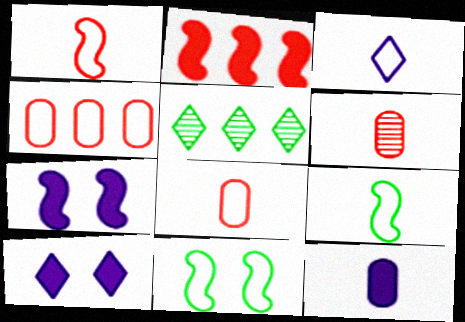[[3, 4, 11], 
[3, 8, 9], 
[5, 7, 8]]